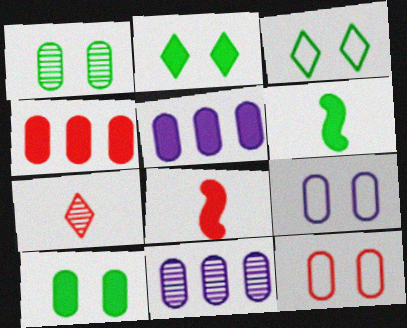[[2, 5, 8], 
[3, 8, 11]]